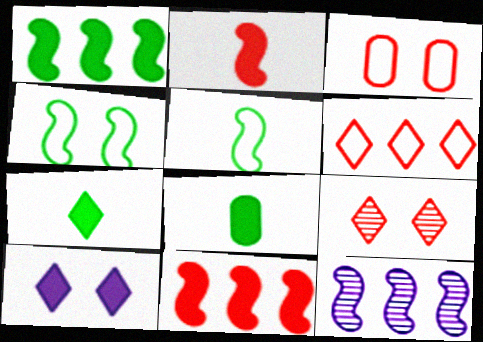[[2, 4, 12], 
[3, 7, 12], 
[8, 10, 11]]